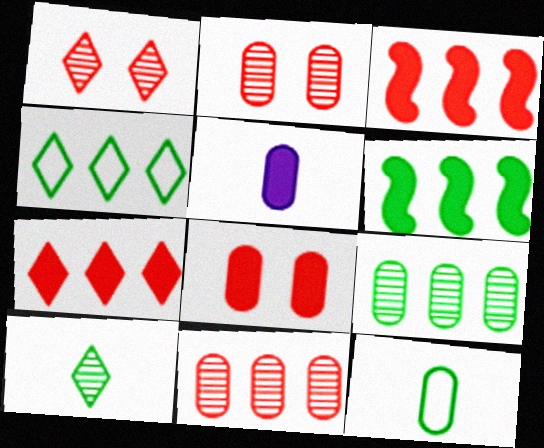[[4, 6, 9]]